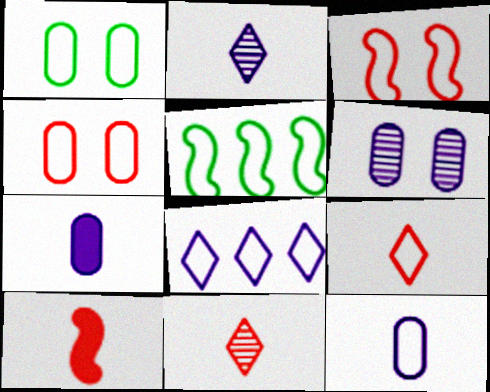[]